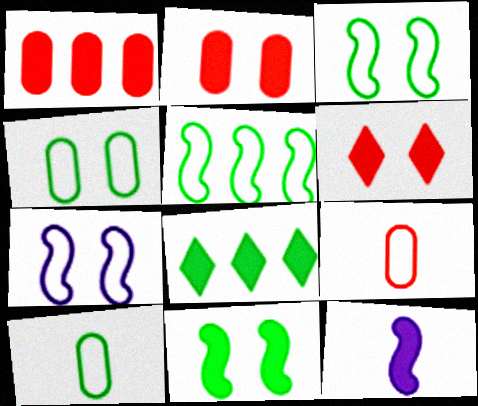[[2, 8, 12]]